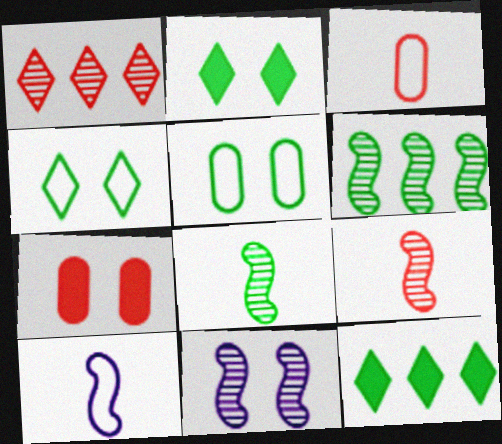[[3, 11, 12], 
[4, 7, 11], 
[5, 8, 12], 
[6, 9, 11]]